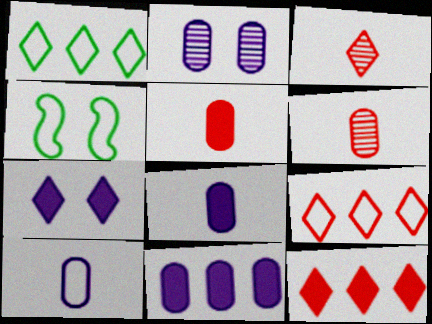[[1, 3, 7], 
[2, 10, 11], 
[3, 4, 11], 
[4, 9, 10]]